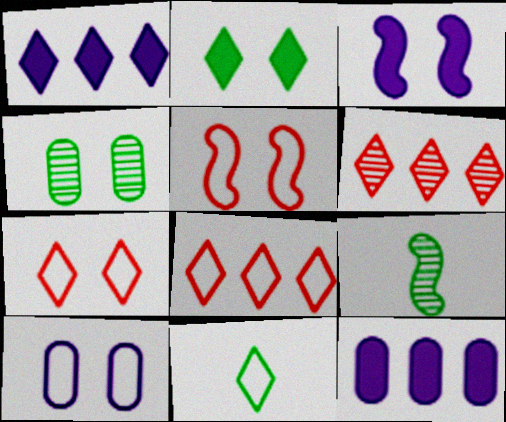[[3, 4, 7], 
[7, 9, 12]]